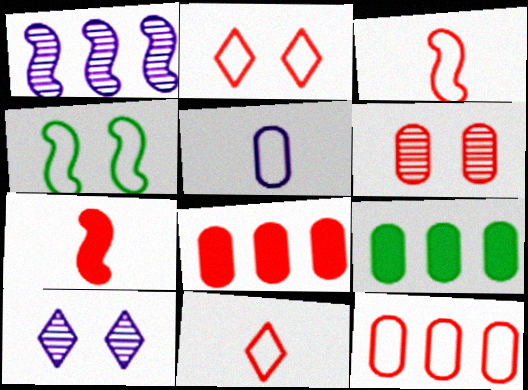[[1, 4, 7], 
[2, 3, 12], 
[3, 9, 10], 
[5, 6, 9]]